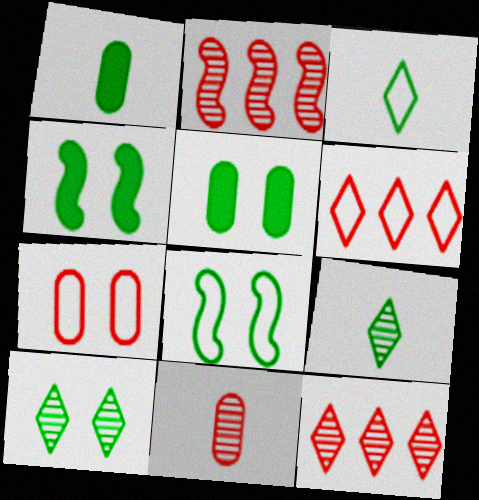[[5, 8, 10]]